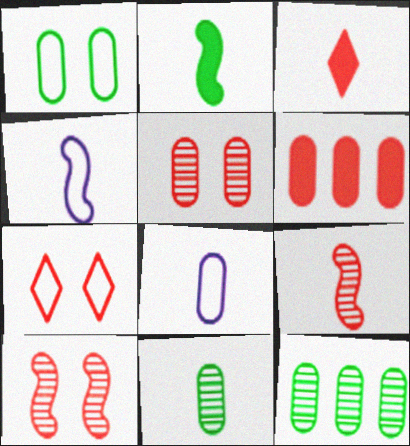[[2, 4, 9], 
[3, 4, 11], 
[6, 7, 9]]